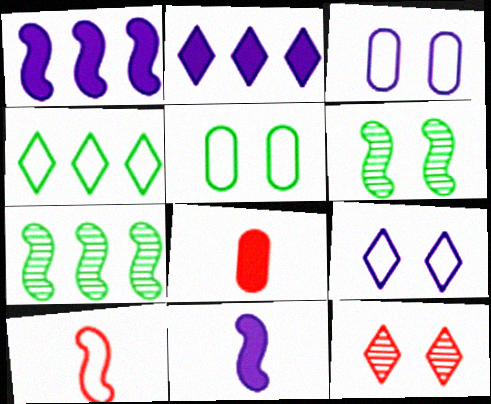[[1, 6, 10], 
[3, 4, 10], 
[7, 8, 9]]